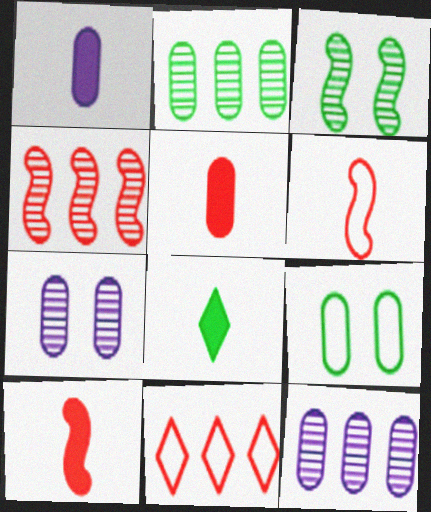[[1, 3, 11], 
[1, 8, 10], 
[5, 9, 12]]